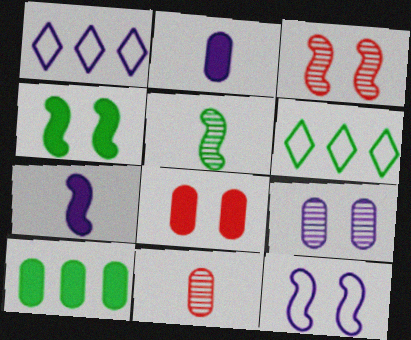[[1, 4, 11], 
[1, 5, 8], 
[1, 7, 9], 
[2, 3, 6], 
[2, 8, 10], 
[3, 4, 12]]